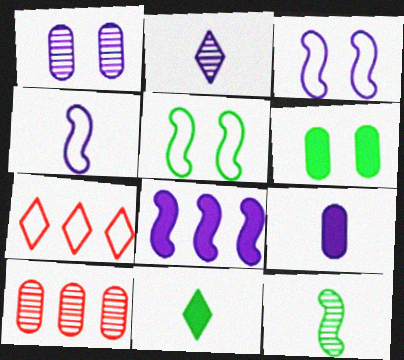[[2, 4, 9], 
[3, 10, 11]]